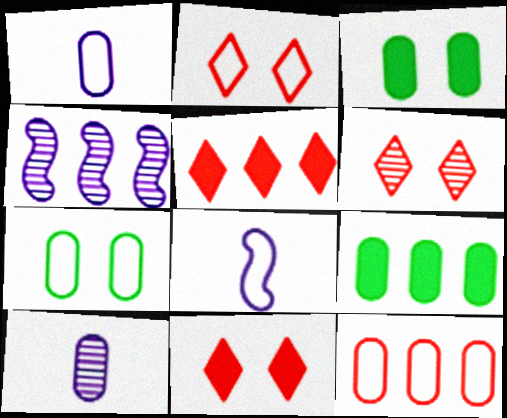[[1, 7, 12], 
[2, 6, 11], 
[3, 10, 12], 
[6, 8, 9]]